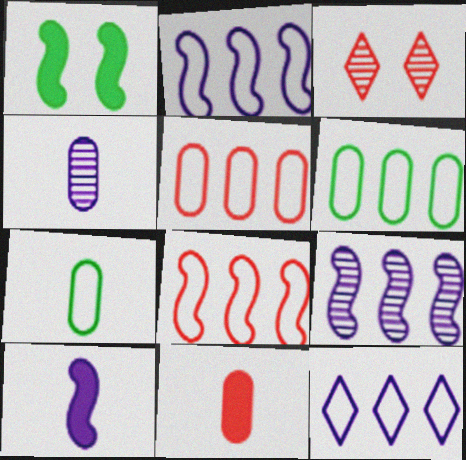[[3, 6, 10], 
[3, 8, 11], 
[4, 7, 11], 
[6, 8, 12]]